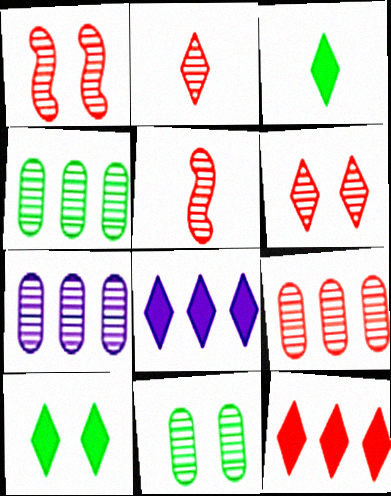[[1, 2, 9], 
[4, 7, 9], 
[5, 6, 9]]